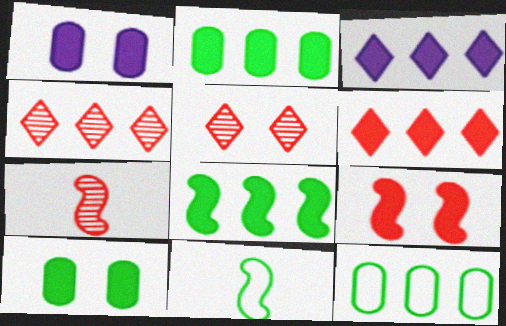[[1, 4, 11]]